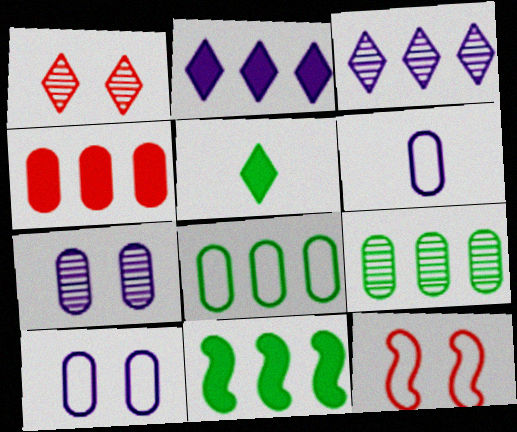[[1, 6, 11], 
[2, 4, 11]]